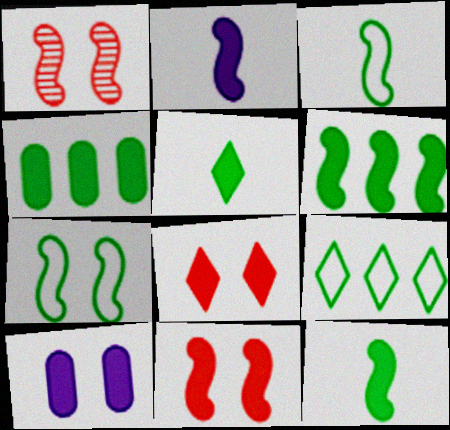[[2, 4, 8], 
[2, 6, 11]]